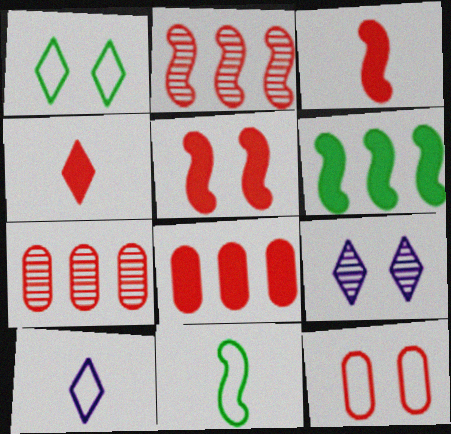[[2, 4, 12], 
[4, 5, 8], 
[8, 9, 11]]